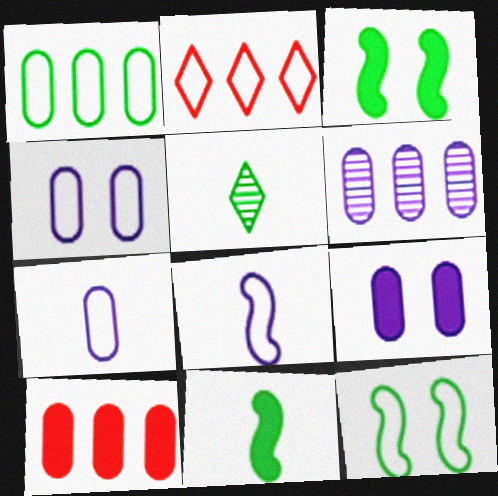[[1, 3, 5], 
[1, 6, 10], 
[2, 7, 12], 
[6, 7, 9]]